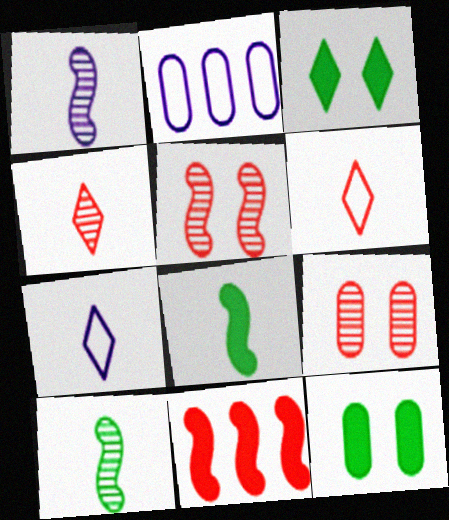[[6, 9, 11]]